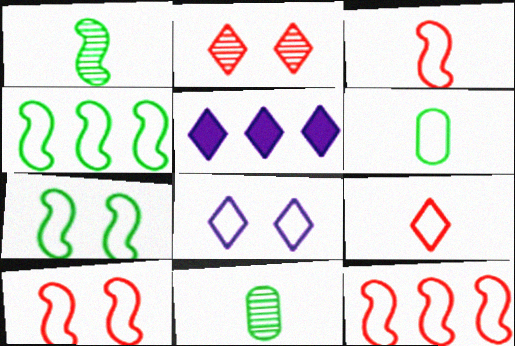[[3, 10, 12], 
[5, 10, 11], 
[6, 8, 12]]